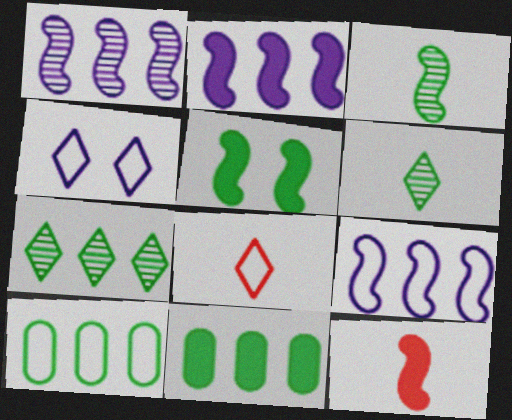[[1, 2, 9], 
[2, 5, 12], 
[5, 6, 10]]